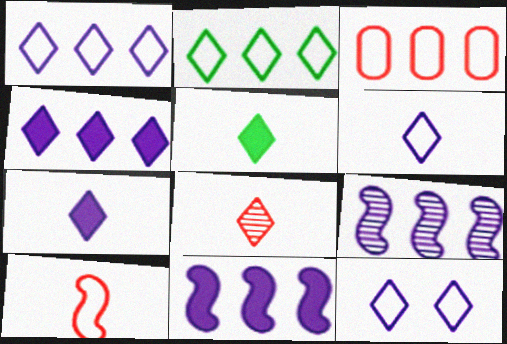[[1, 6, 12], 
[5, 6, 8]]